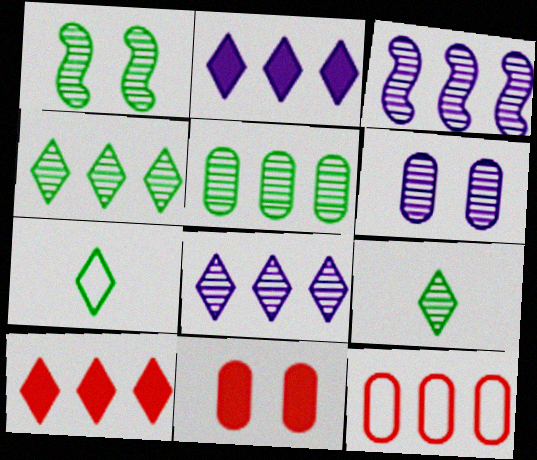[[1, 5, 9], 
[3, 7, 11]]